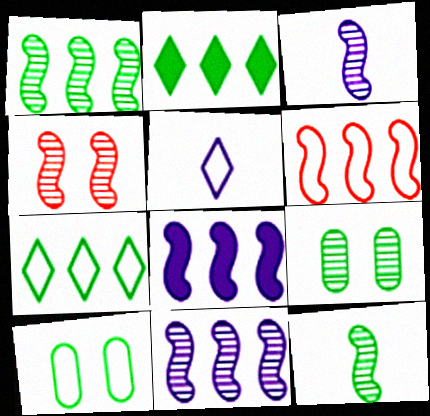[[1, 3, 4], 
[1, 6, 8], 
[2, 10, 12], 
[4, 11, 12], 
[5, 6, 10]]